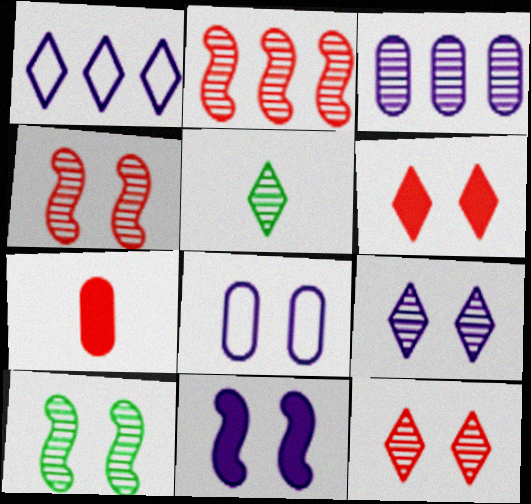[[1, 5, 6], 
[1, 7, 10], 
[3, 4, 5], 
[6, 8, 10], 
[8, 9, 11]]